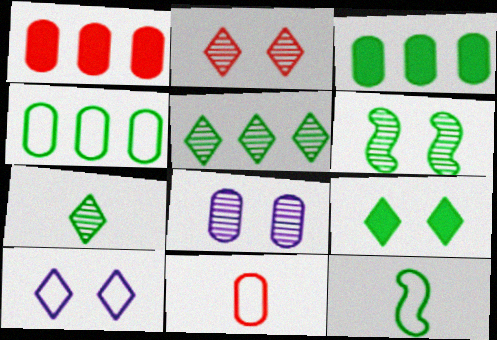[[2, 6, 8], 
[2, 9, 10], 
[3, 8, 11]]